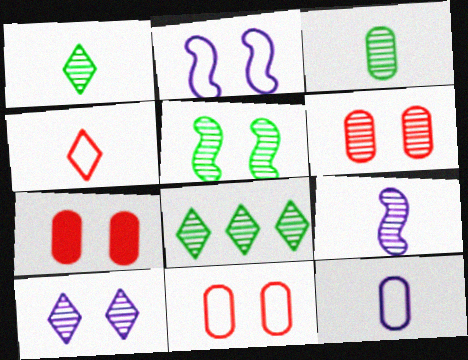[[3, 5, 8], 
[5, 6, 10], 
[6, 7, 11], 
[6, 8, 9]]